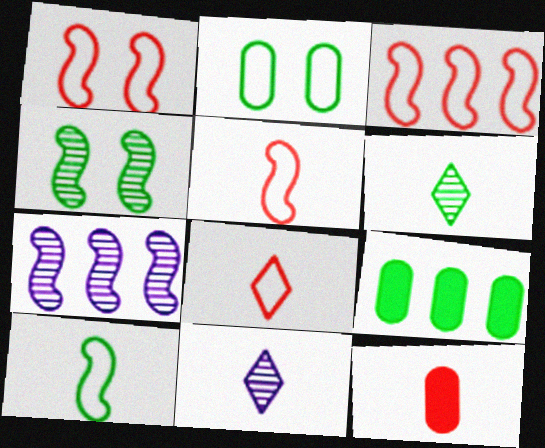[[1, 3, 5], 
[1, 9, 11], 
[10, 11, 12]]